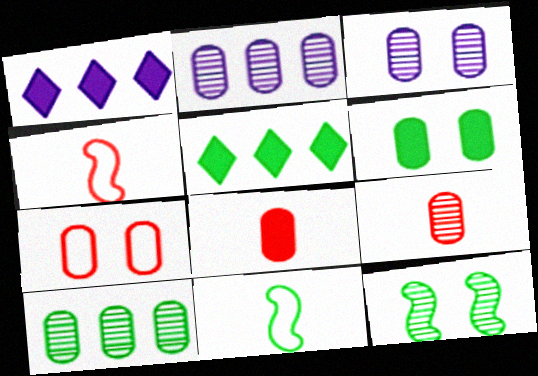[[3, 4, 5], 
[3, 6, 7], 
[3, 9, 10]]